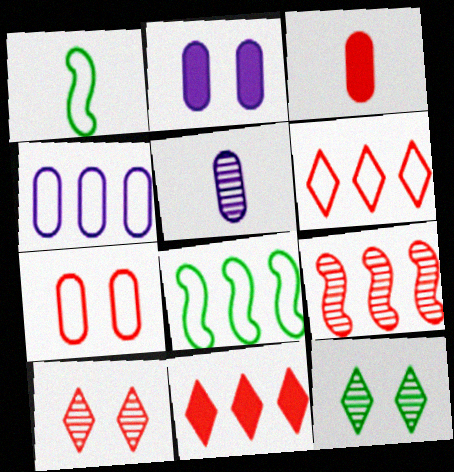[[2, 4, 5], 
[4, 6, 8], 
[5, 9, 12]]